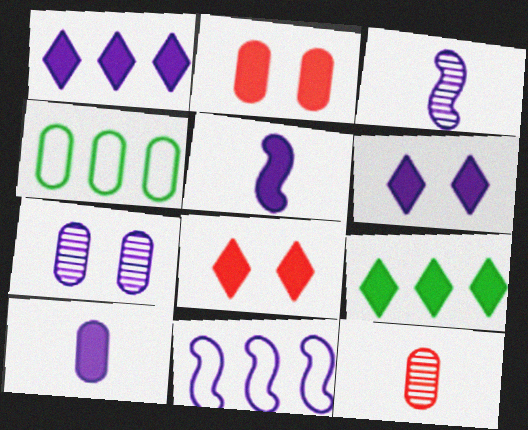[[2, 5, 9], 
[3, 4, 8]]